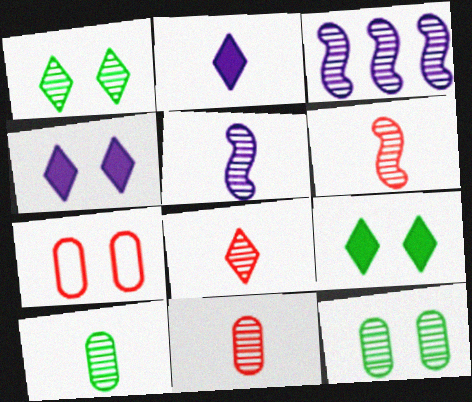[[1, 3, 11], 
[3, 8, 12], 
[5, 8, 10], 
[6, 8, 11]]